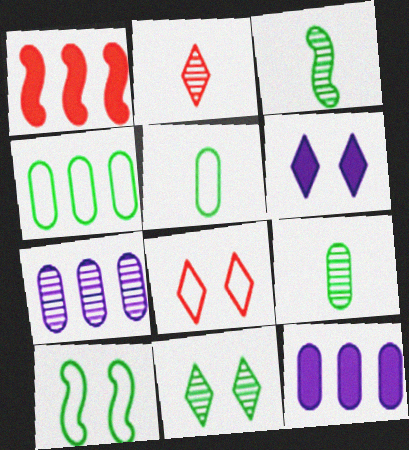[[2, 10, 12], 
[3, 8, 12], 
[6, 8, 11]]